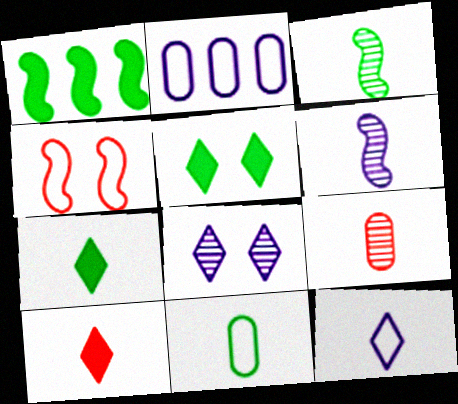[[1, 4, 6], 
[3, 7, 11], 
[6, 10, 11]]